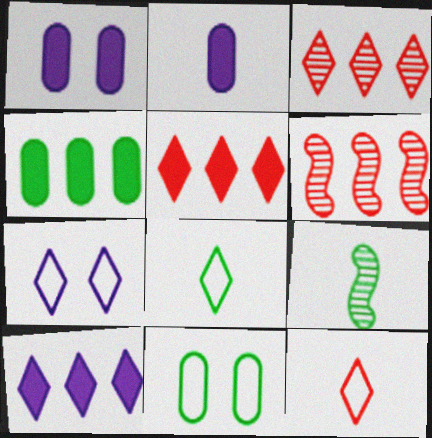[[1, 6, 8], 
[2, 9, 12]]